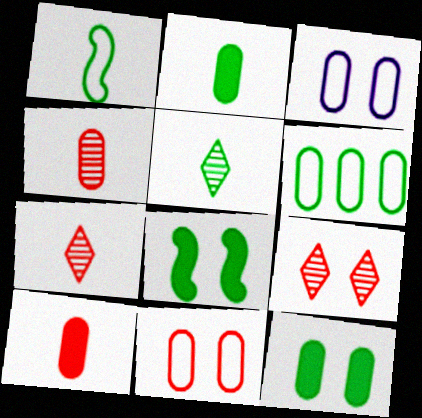[[1, 2, 5], 
[3, 8, 9], 
[5, 6, 8]]